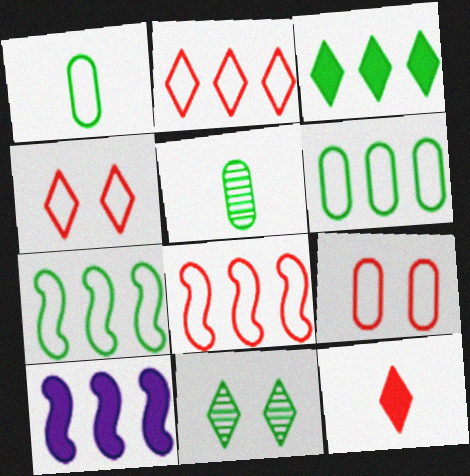[[4, 5, 10]]